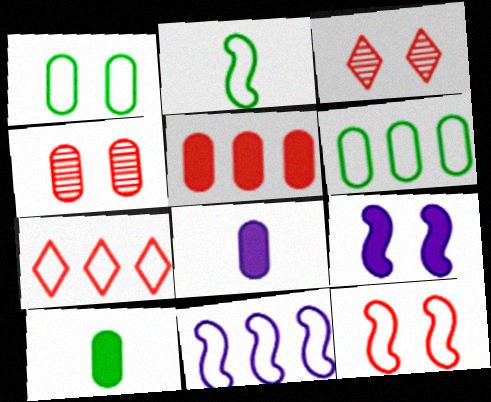[[1, 3, 9], 
[2, 11, 12], 
[3, 10, 11], 
[4, 6, 8], 
[6, 7, 11]]